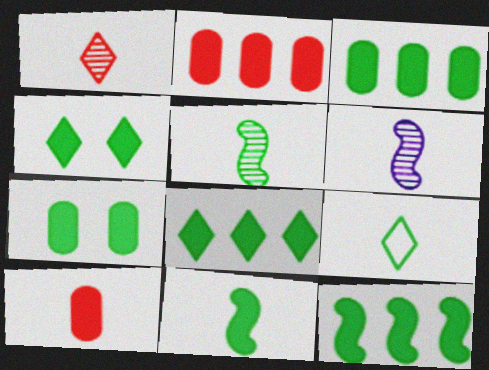[[3, 4, 11], 
[3, 8, 12], 
[6, 9, 10], 
[7, 8, 11]]